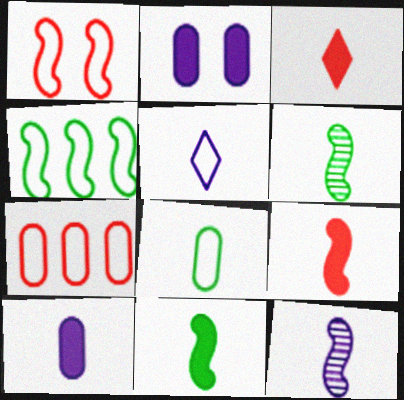[[3, 8, 12], 
[3, 10, 11], 
[5, 10, 12]]